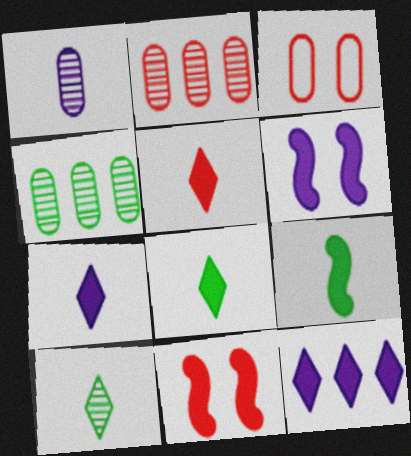[[5, 7, 8]]